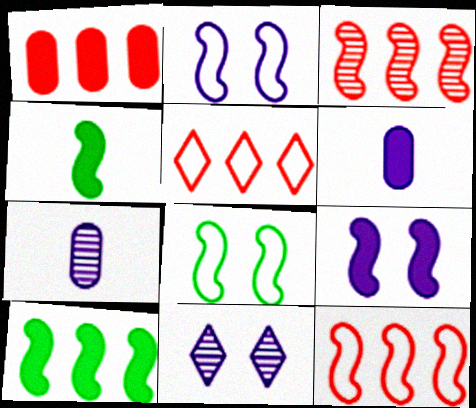[[1, 3, 5], 
[2, 3, 4]]